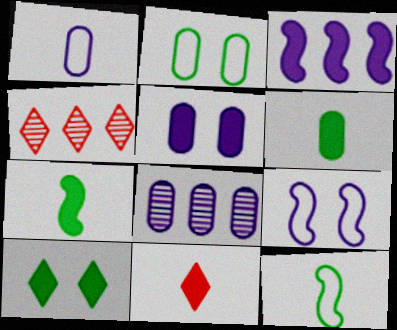[[1, 5, 8], 
[4, 5, 12], 
[4, 6, 9]]